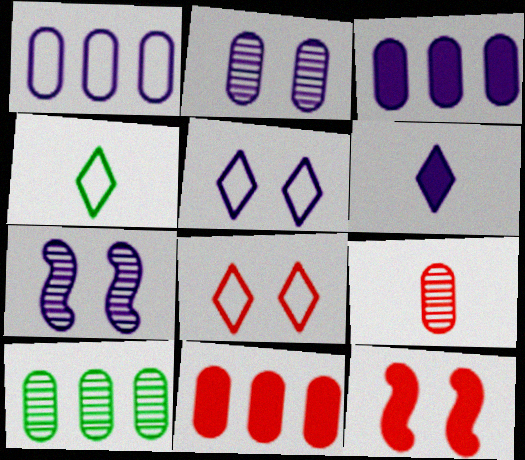[[1, 6, 7], 
[1, 10, 11], 
[2, 9, 10], 
[4, 7, 11]]